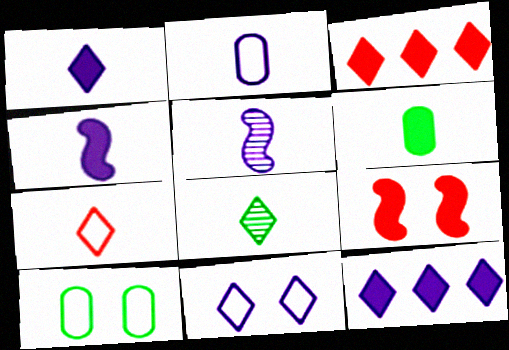[[1, 2, 5], 
[1, 7, 8], 
[3, 5, 10], 
[3, 8, 11], 
[5, 6, 7], 
[6, 9, 12]]